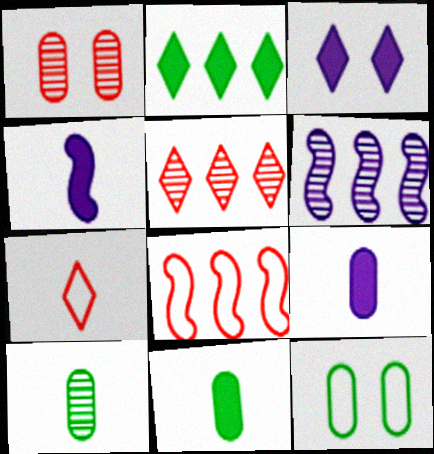[[3, 8, 10], 
[4, 5, 12], 
[4, 7, 10]]